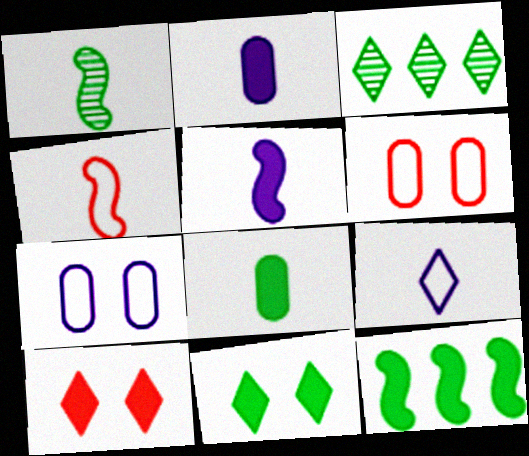[[1, 4, 5], 
[2, 10, 12], 
[3, 5, 6], 
[3, 9, 10], 
[8, 11, 12]]